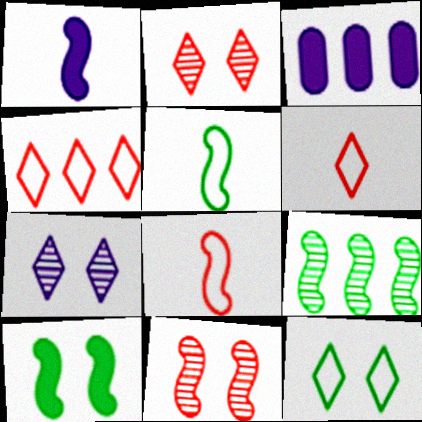[[2, 3, 5], 
[3, 4, 9], 
[5, 9, 10]]